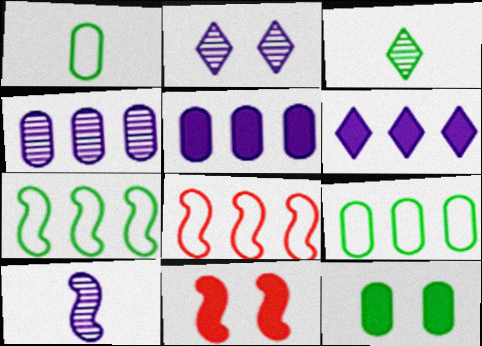[[2, 4, 10], 
[3, 7, 12], 
[7, 10, 11]]